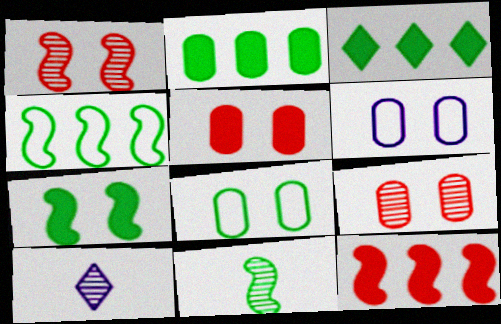[[3, 8, 11], 
[4, 5, 10], 
[4, 7, 11], 
[8, 10, 12]]